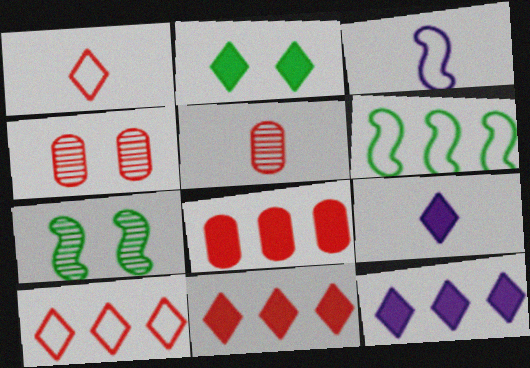[[2, 9, 11], 
[4, 6, 9]]